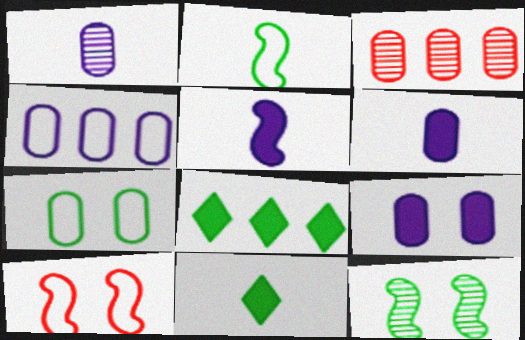[[1, 4, 9], 
[1, 8, 10], 
[3, 6, 7]]